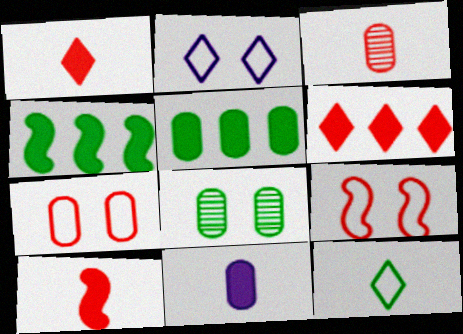[[2, 3, 4], 
[3, 6, 9], 
[4, 8, 12]]